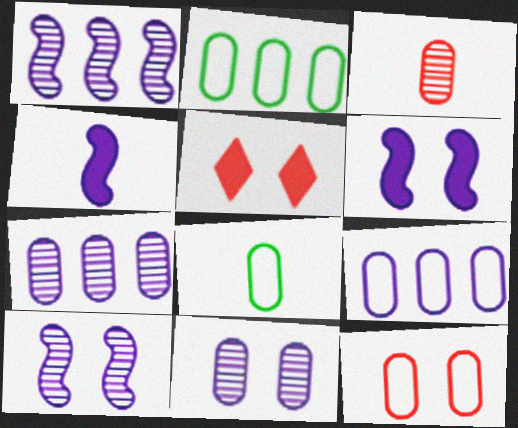[[1, 5, 8], 
[8, 9, 12]]